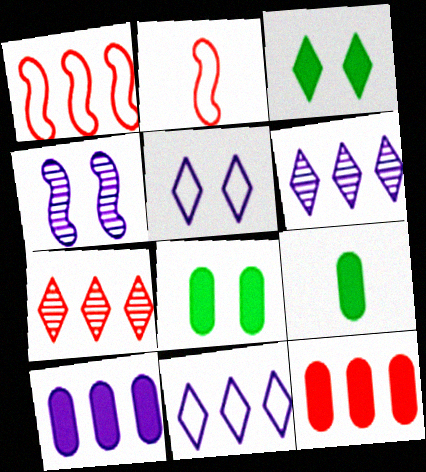[[1, 7, 12], 
[2, 6, 8]]